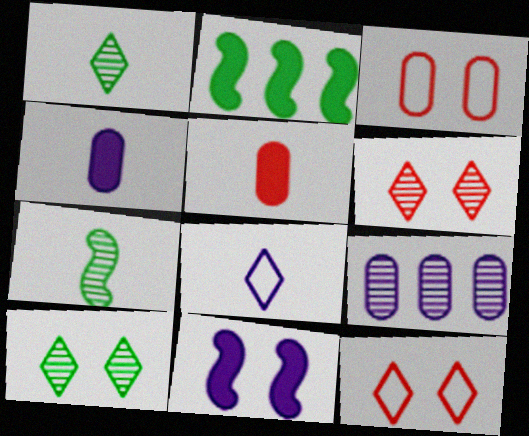[[3, 10, 11], 
[5, 7, 8], 
[6, 7, 9], 
[8, 9, 11]]